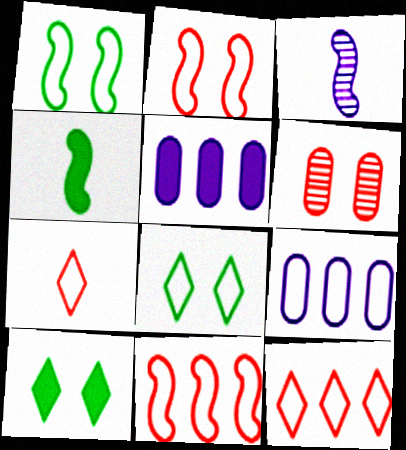[[1, 7, 9]]